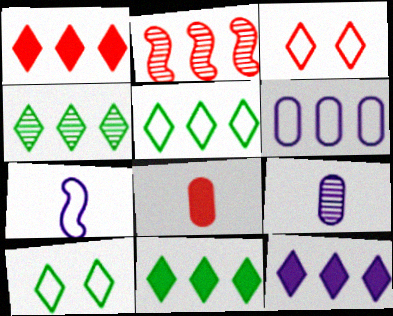[[1, 11, 12], 
[2, 3, 8], 
[2, 6, 11], 
[4, 5, 11]]